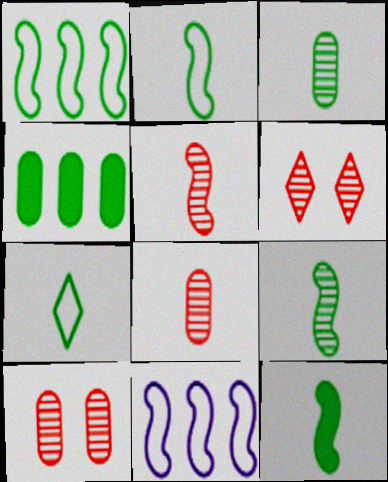[[2, 9, 12], 
[3, 7, 12]]